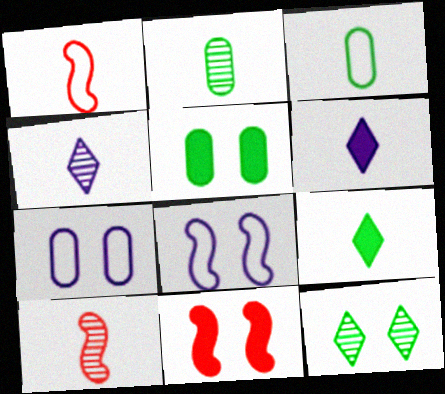[[1, 2, 6], 
[2, 4, 10], 
[3, 6, 10], 
[7, 11, 12]]